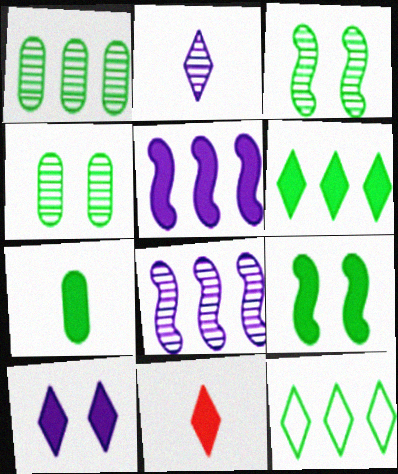[[3, 7, 12], 
[6, 7, 9], 
[6, 10, 11]]